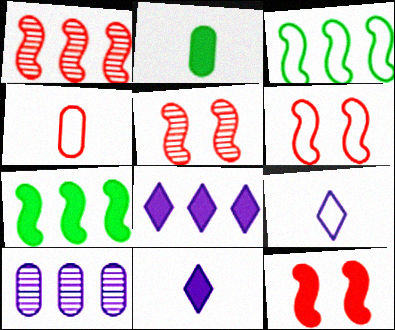[[2, 8, 12], 
[5, 6, 12]]